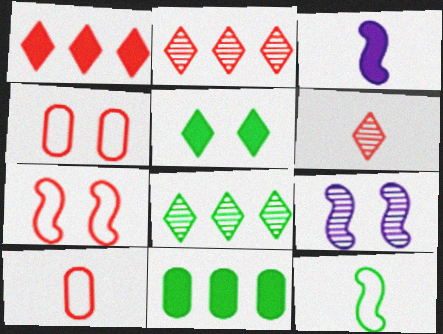[[3, 4, 8], 
[4, 5, 9]]